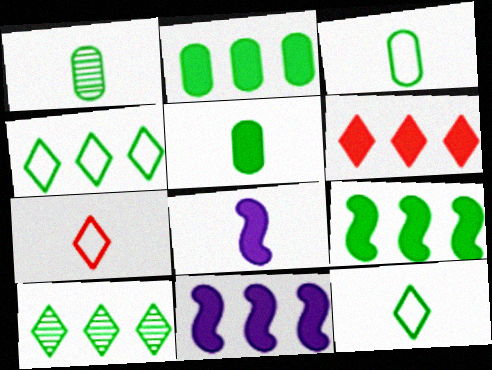[[1, 3, 5], 
[1, 7, 8], 
[2, 6, 11]]